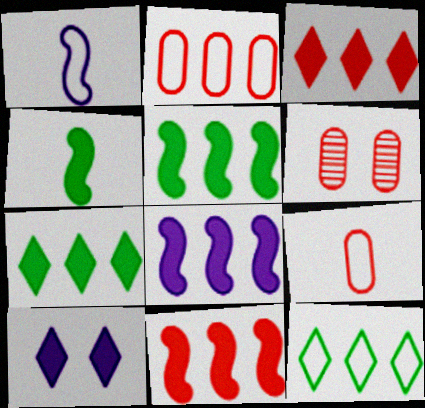[[1, 6, 7], 
[5, 8, 11]]